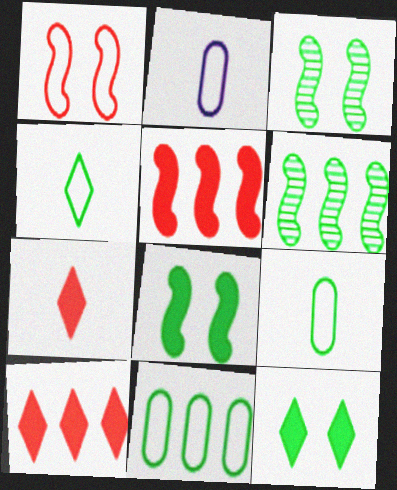[[2, 3, 10], 
[6, 9, 12]]